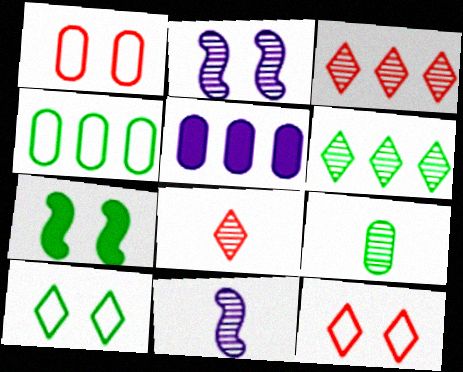[[1, 5, 9], 
[2, 3, 9], 
[8, 9, 11]]